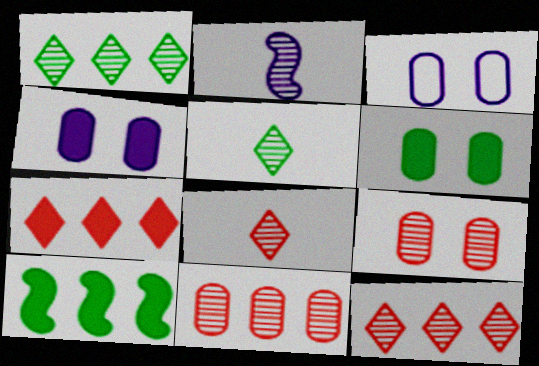[[1, 2, 9], 
[3, 6, 9], 
[3, 8, 10]]